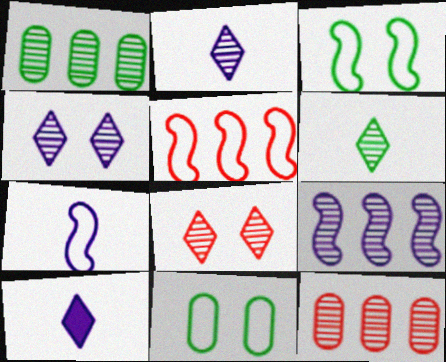[[3, 5, 7], 
[3, 10, 12]]